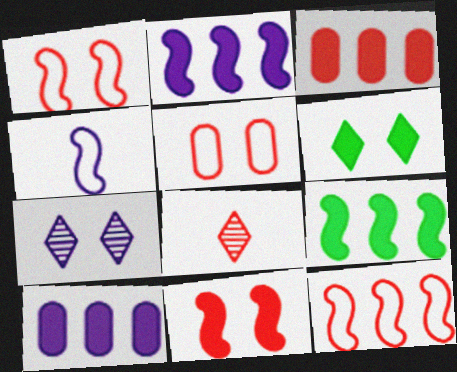[[1, 3, 8], 
[4, 7, 10]]